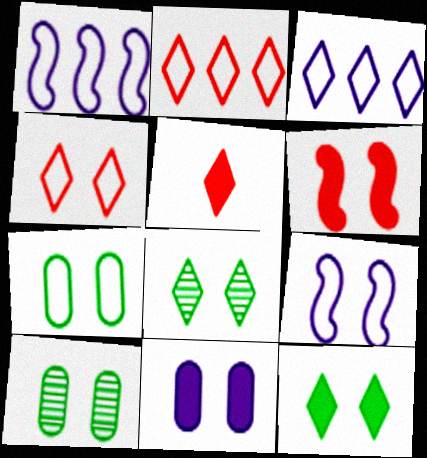[[1, 5, 10], 
[3, 5, 8], 
[4, 7, 9], 
[6, 11, 12]]